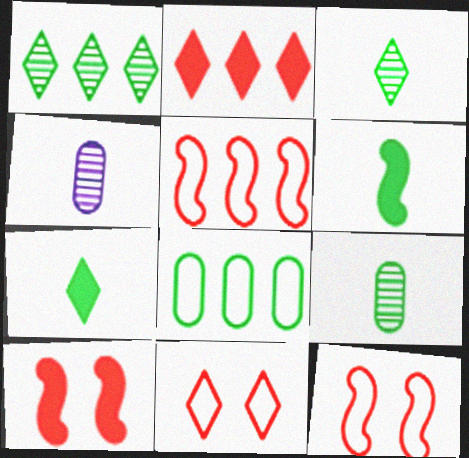[]